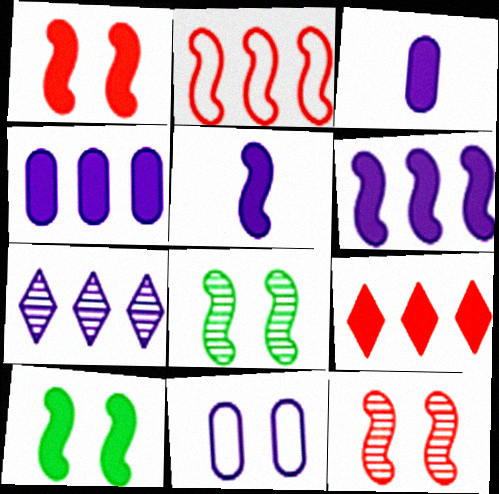[[2, 5, 8], 
[3, 9, 10], 
[5, 7, 11]]